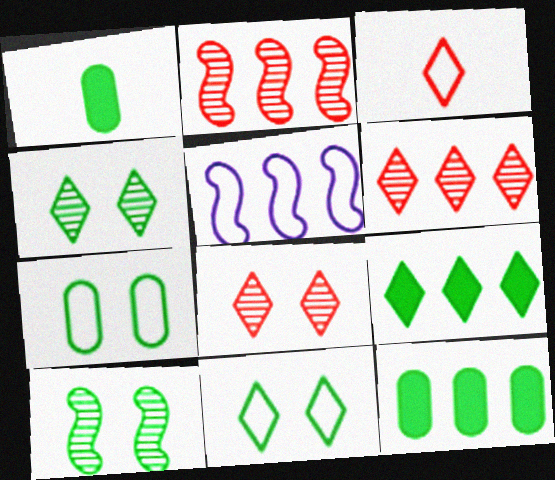[[1, 5, 8], 
[3, 5, 7], 
[5, 6, 12]]